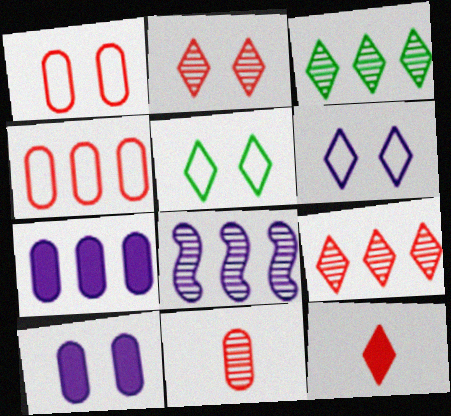[[3, 6, 12]]